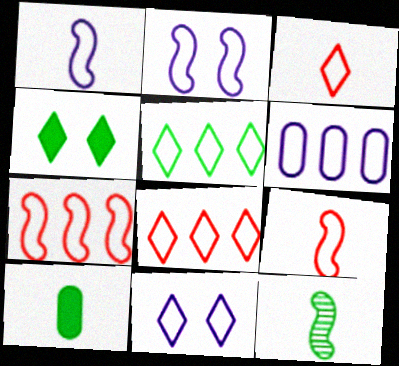[[1, 6, 11], 
[3, 5, 11], 
[5, 6, 7]]